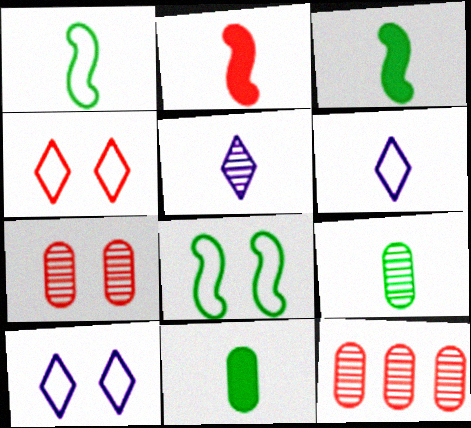[[2, 4, 12], 
[2, 6, 9], 
[3, 10, 12]]